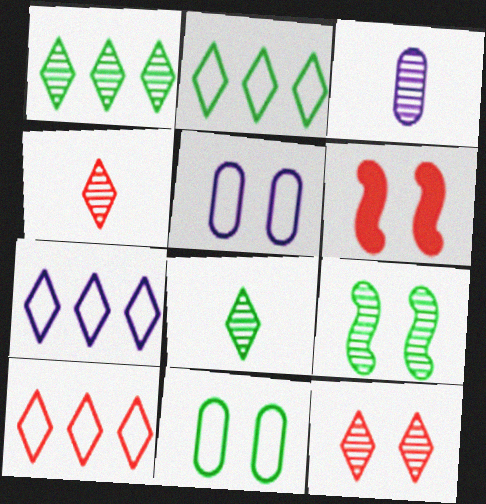[[2, 3, 6], 
[2, 7, 10]]